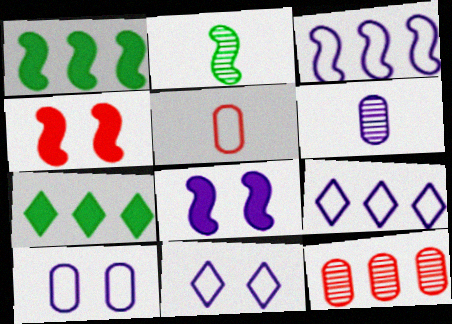[[1, 9, 12], 
[2, 3, 4], 
[3, 7, 12], 
[6, 8, 9]]